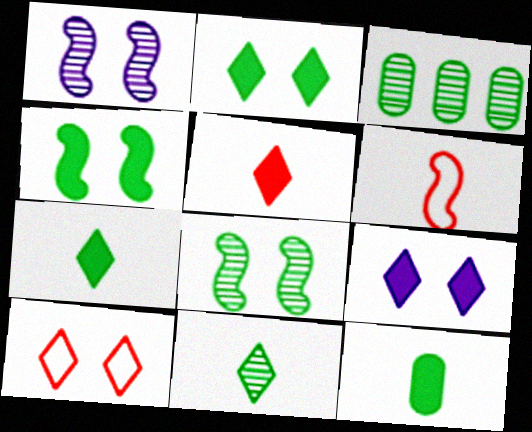[[3, 6, 9], 
[3, 8, 11]]